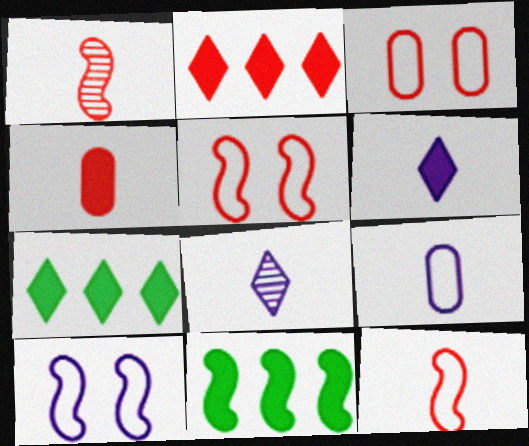[[1, 2, 3], 
[1, 10, 11], 
[3, 8, 11]]